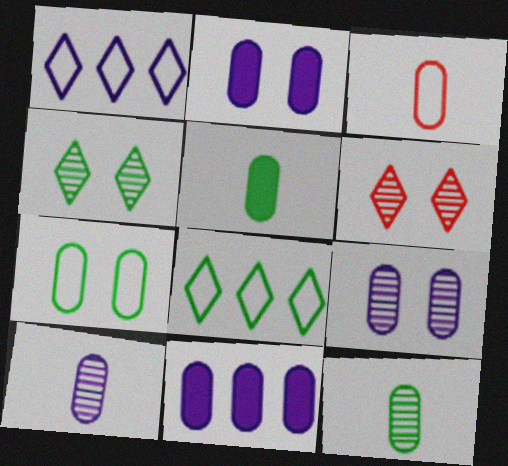[[3, 5, 10]]